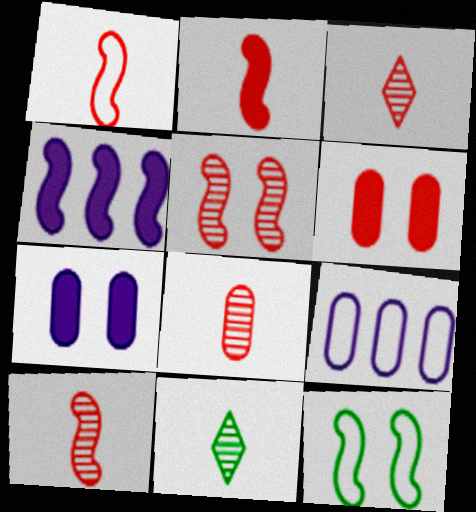[[1, 2, 10], 
[3, 8, 10], 
[4, 10, 12]]